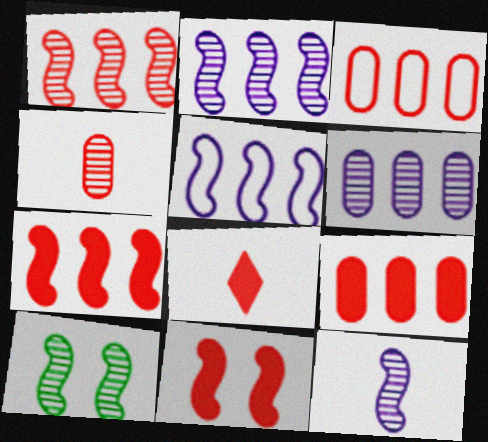[[1, 10, 12], 
[8, 9, 11]]